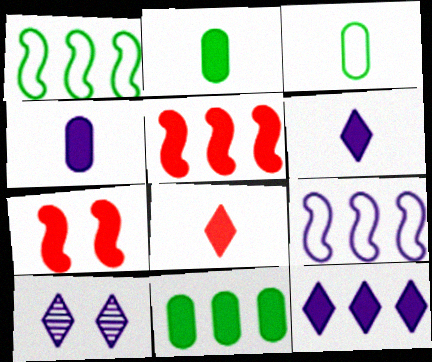[[2, 7, 12], 
[3, 5, 10], 
[4, 9, 10], 
[5, 11, 12], 
[6, 7, 11]]